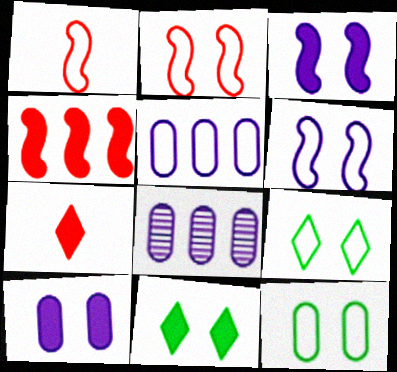[[1, 5, 9], 
[1, 8, 11]]